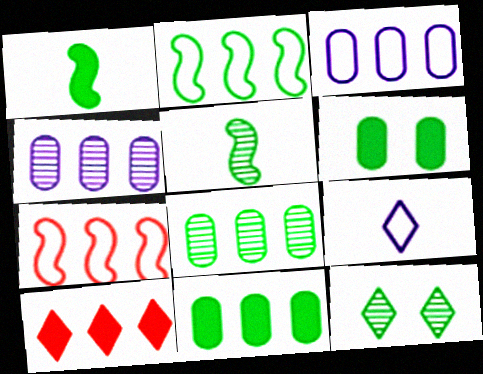[[2, 4, 10], 
[5, 8, 12], 
[9, 10, 12]]